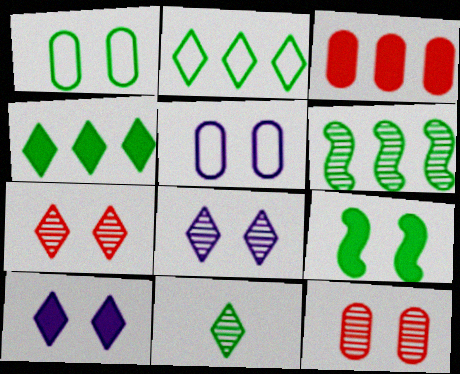[[5, 7, 9]]